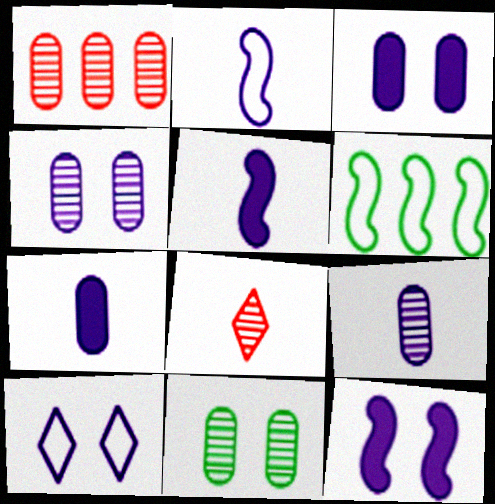[[1, 9, 11], 
[3, 6, 8], 
[4, 10, 12]]